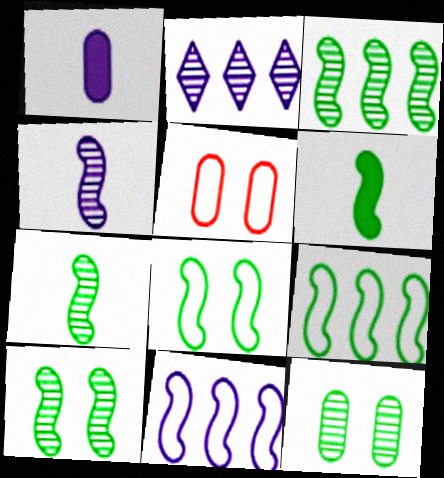[[2, 5, 6], 
[3, 6, 8], 
[3, 7, 10], 
[6, 9, 10]]